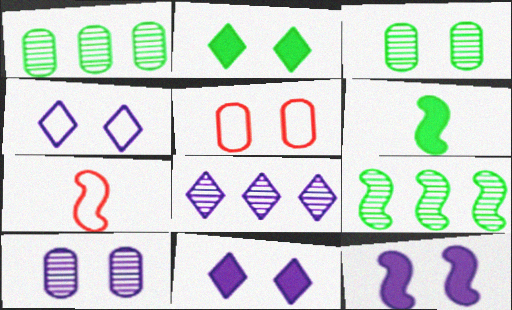[[1, 7, 11], 
[4, 10, 12], 
[5, 6, 8], 
[7, 9, 12]]